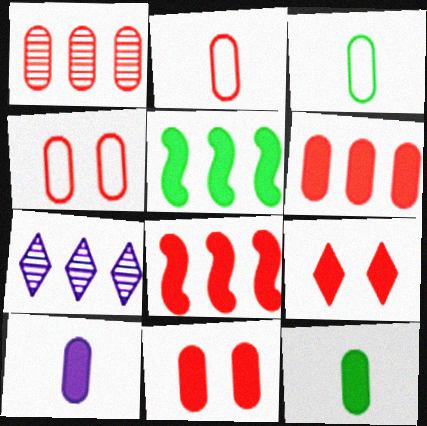[[1, 2, 11], 
[5, 9, 10]]